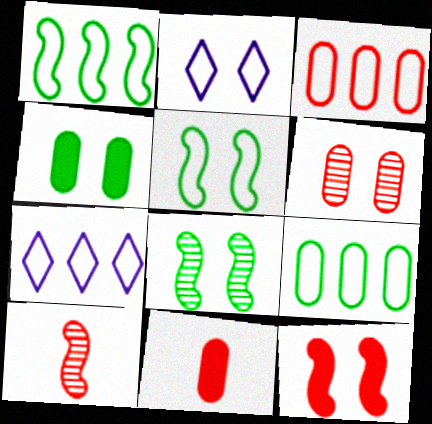[[1, 3, 7], 
[3, 6, 11], 
[4, 7, 10], 
[7, 8, 11]]